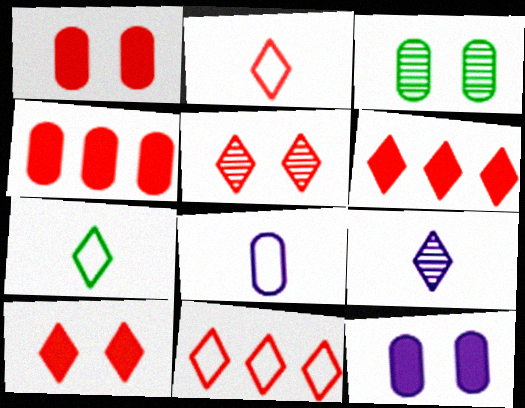[[2, 5, 6], 
[3, 4, 8]]